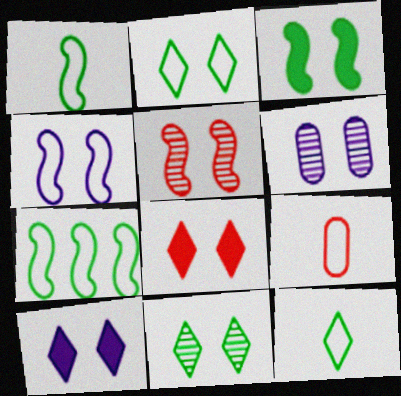[[3, 4, 5], 
[4, 6, 10], 
[5, 6, 11]]